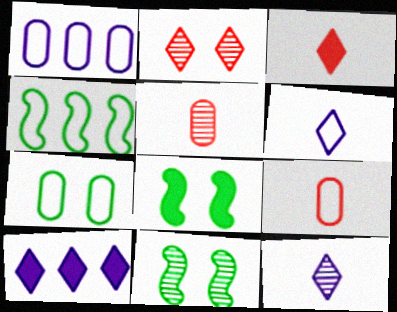[[1, 3, 11], 
[1, 7, 9], 
[9, 10, 11]]